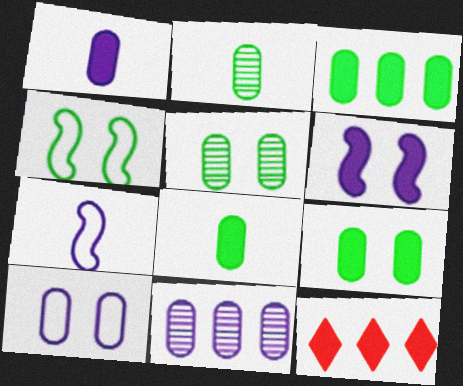[[1, 10, 11], 
[3, 8, 9], 
[5, 7, 12], 
[6, 8, 12]]